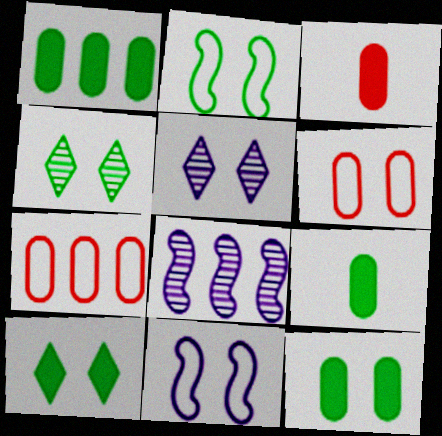[[1, 9, 12], 
[2, 4, 12]]